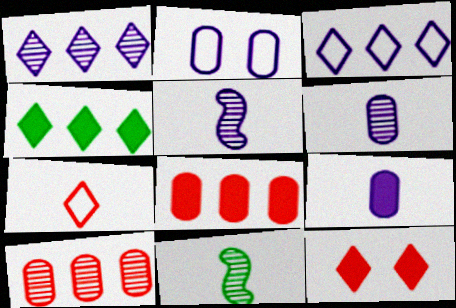[[7, 9, 11]]